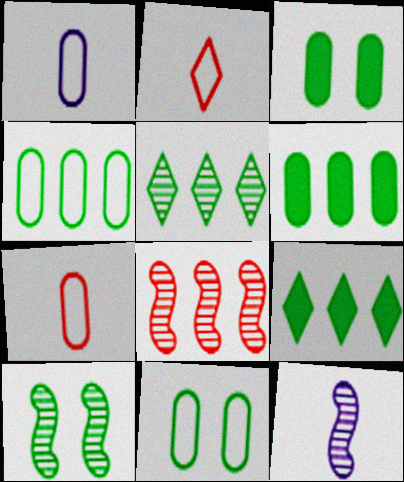[[8, 10, 12]]